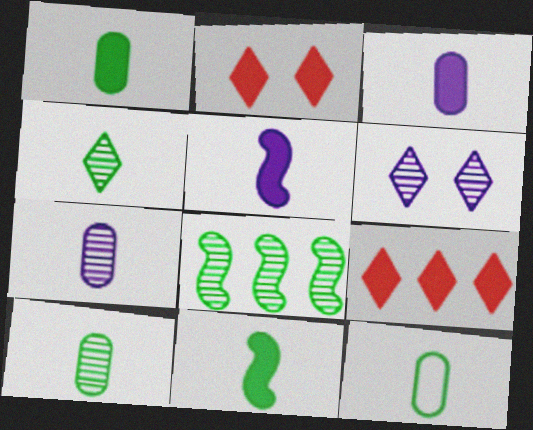[[1, 10, 12], 
[4, 11, 12]]